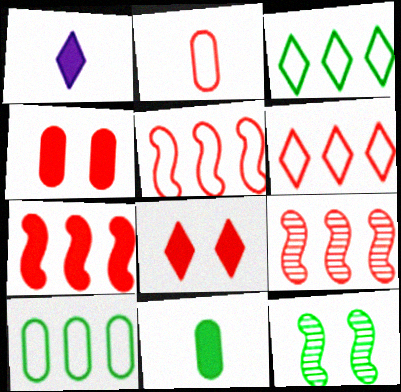[[2, 8, 9], 
[3, 11, 12], 
[5, 7, 9]]